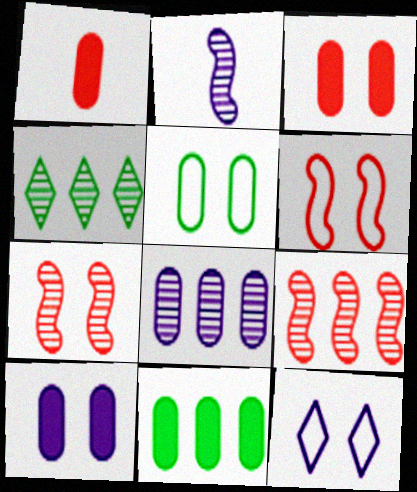[[1, 5, 8], 
[1, 10, 11], 
[4, 8, 9], 
[5, 6, 12]]